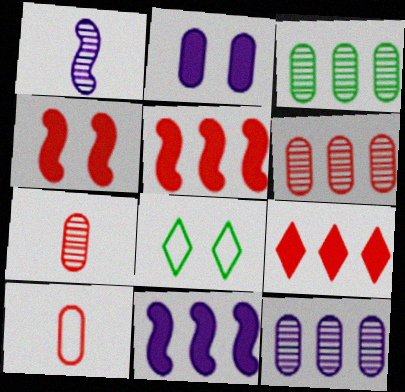[[2, 3, 10], 
[3, 6, 12], 
[7, 8, 11]]